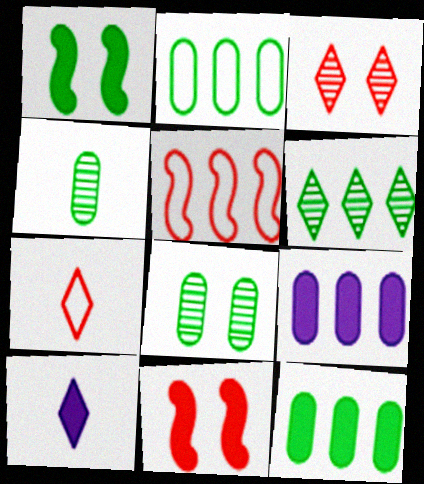[[5, 6, 9], 
[5, 8, 10], 
[10, 11, 12]]